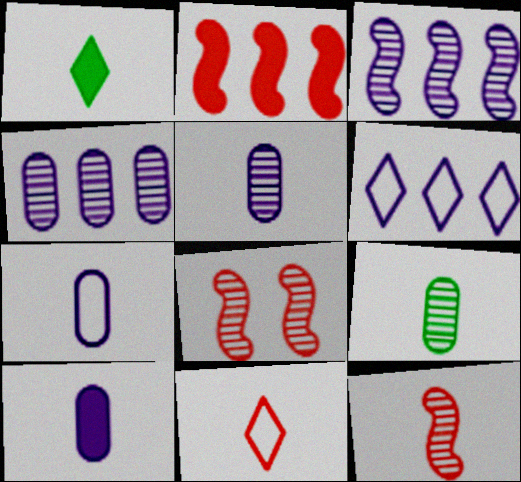[[1, 7, 12], 
[5, 7, 10]]